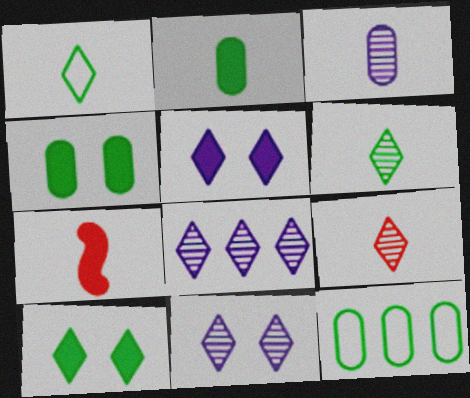[[1, 3, 7], 
[7, 11, 12]]